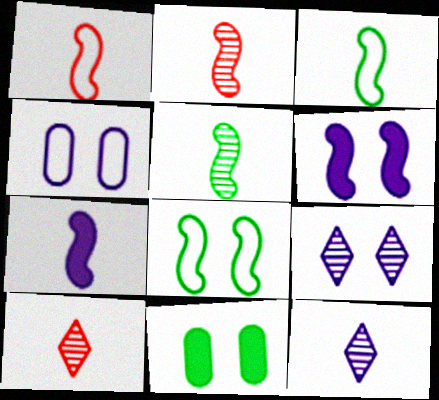[[1, 5, 7], 
[2, 3, 7], 
[4, 6, 9]]